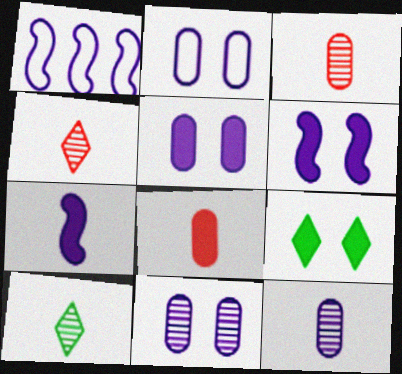[[1, 3, 9], 
[2, 5, 11]]